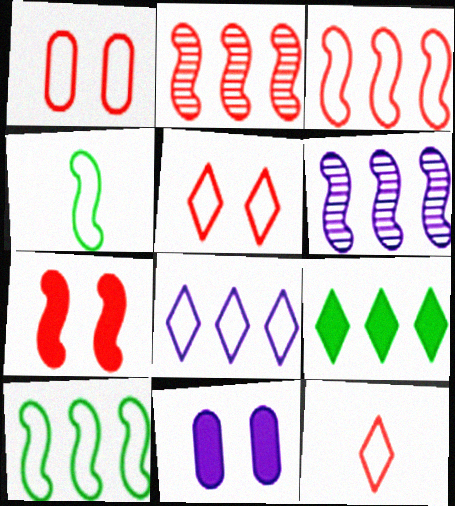[[1, 3, 12], 
[1, 4, 8], 
[4, 6, 7]]